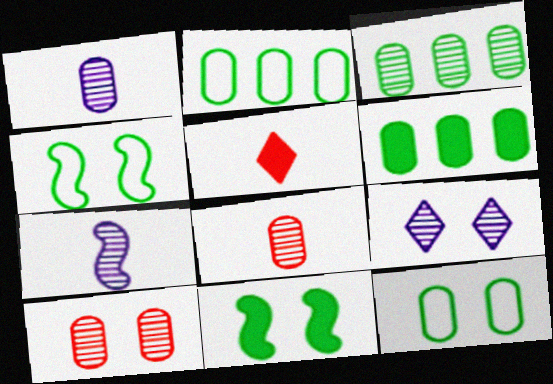[[1, 3, 10], 
[2, 3, 6]]